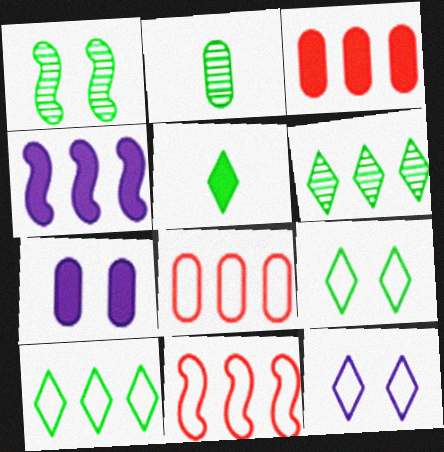[[1, 2, 6], 
[2, 7, 8], 
[4, 6, 8], 
[5, 6, 9]]